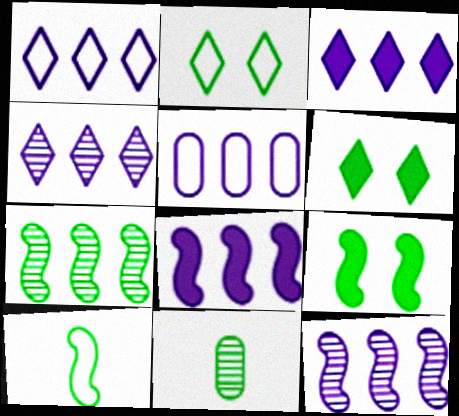[[1, 3, 4], 
[3, 5, 12], 
[4, 5, 8], 
[7, 9, 10]]